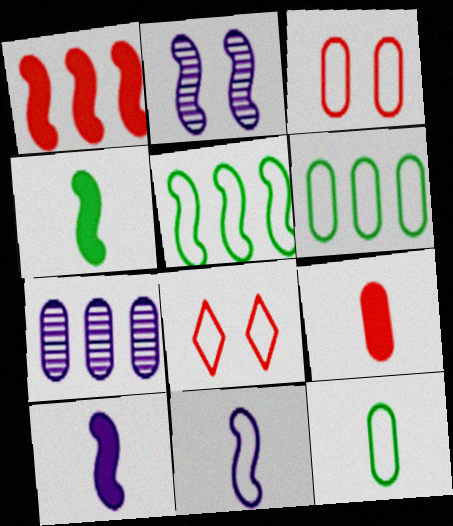[[4, 7, 8], 
[6, 8, 11]]